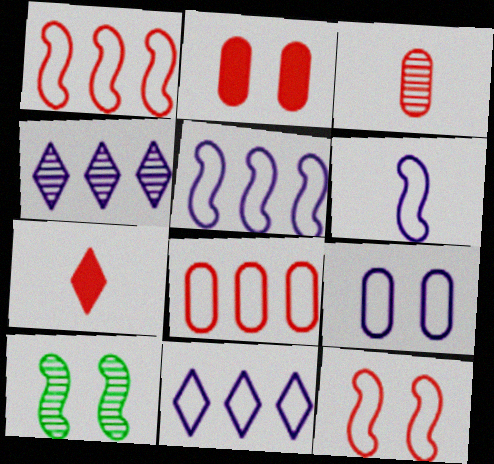[[2, 3, 8], 
[3, 4, 10], 
[6, 9, 11]]